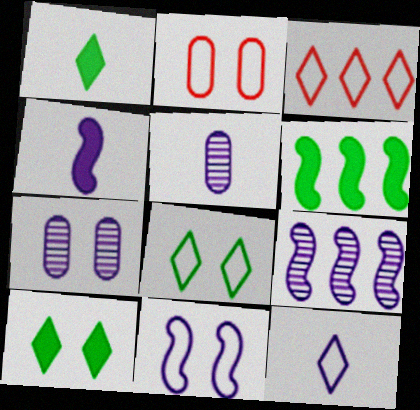[[1, 2, 9], 
[2, 8, 11], 
[3, 8, 12], 
[4, 5, 12], 
[4, 9, 11]]